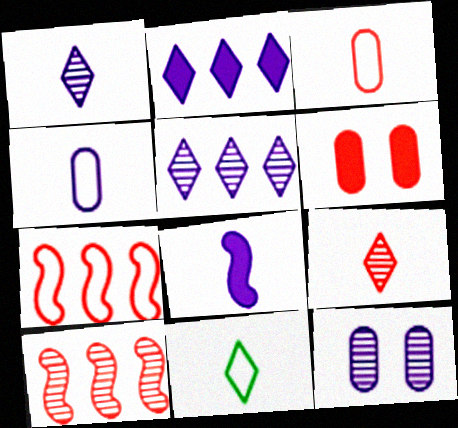[[1, 4, 8], 
[6, 7, 9]]